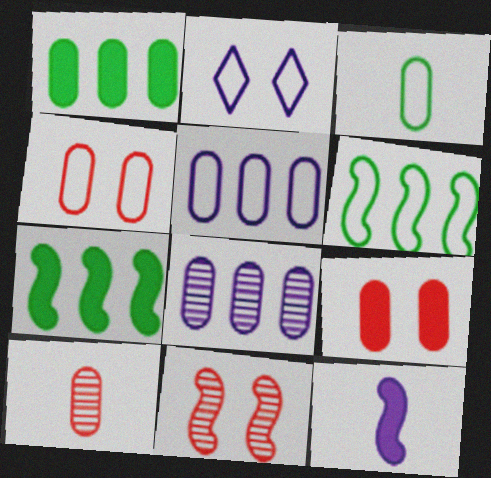[[2, 7, 10], 
[2, 8, 12], 
[3, 4, 5], 
[3, 8, 9], 
[6, 11, 12]]